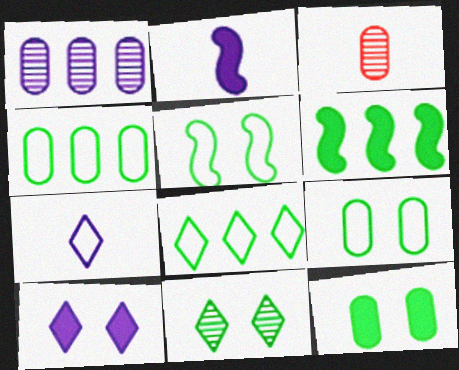[[5, 11, 12]]